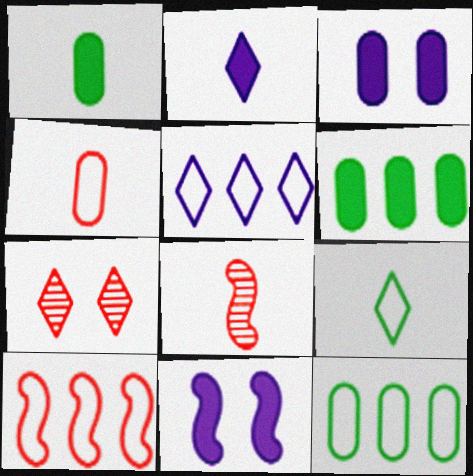[[5, 10, 12]]